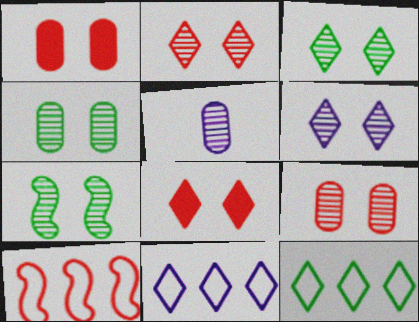[[2, 3, 6], 
[3, 4, 7], 
[6, 7, 9]]